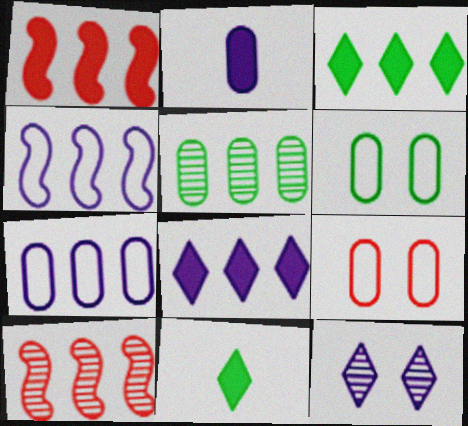[[2, 4, 12], 
[2, 5, 9], 
[3, 7, 10]]